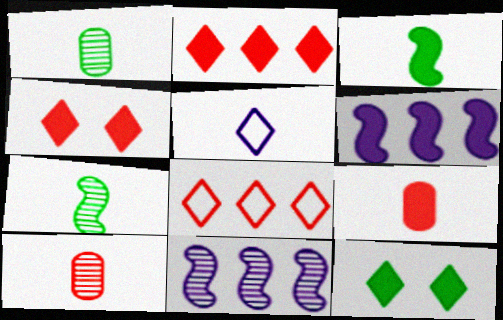[[3, 5, 10], 
[5, 7, 9], 
[6, 9, 12]]